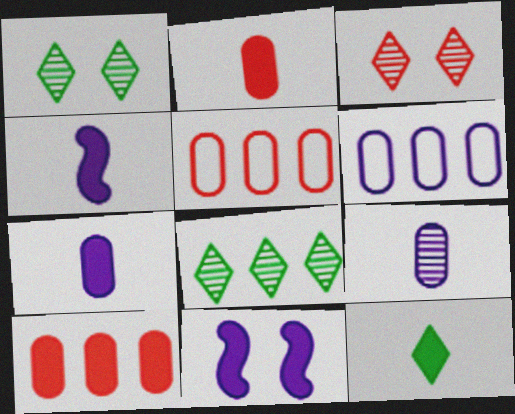[[1, 4, 5], 
[2, 4, 12], 
[10, 11, 12]]